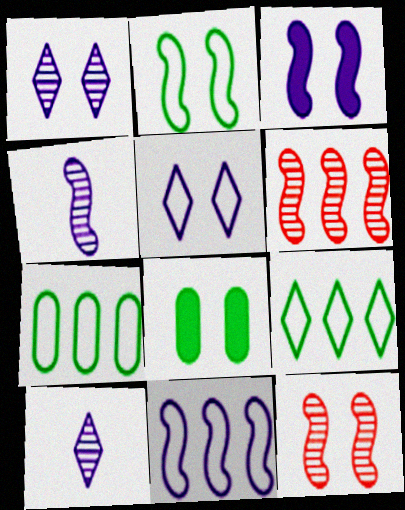[[2, 3, 12], 
[3, 4, 11], 
[5, 8, 12]]